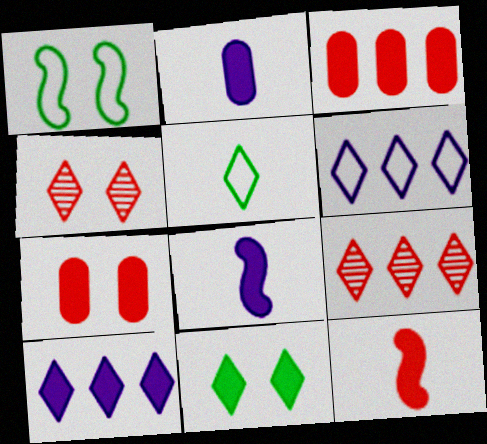[[1, 2, 9], 
[3, 8, 11], 
[4, 5, 10]]